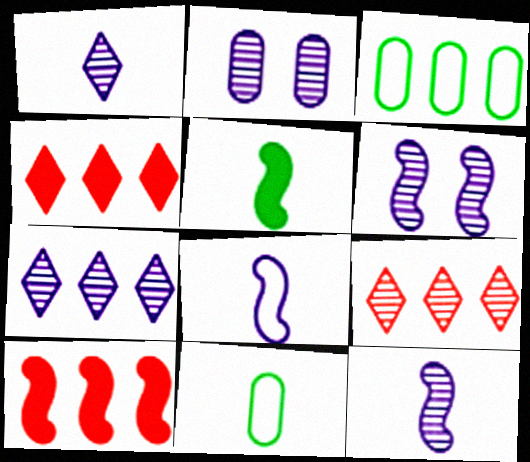[[2, 7, 12], 
[3, 7, 10], 
[4, 6, 11]]